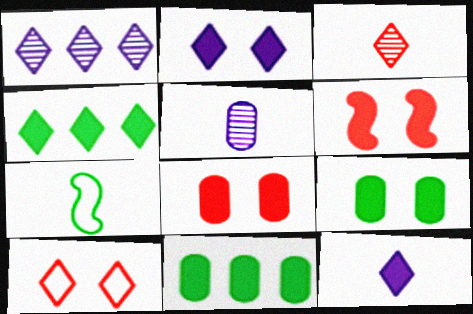[[1, 7, 8], 
[2, 6, 9], 
[6, 11, 12]]